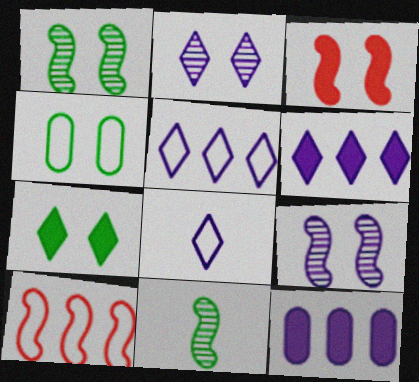[[1, 4, 7], 
[2, 3, 4], 
[2, 6, 8], 
[4, 8, 10], 
[8, 9, 12]]